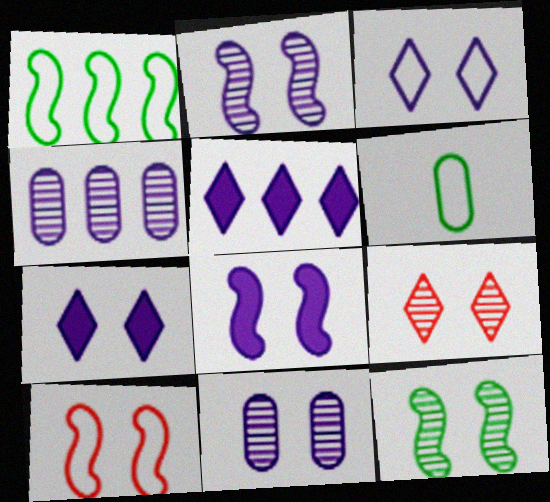[[3, 8, 11], 
[8, 10, 12], 
[9, 11, 12]]